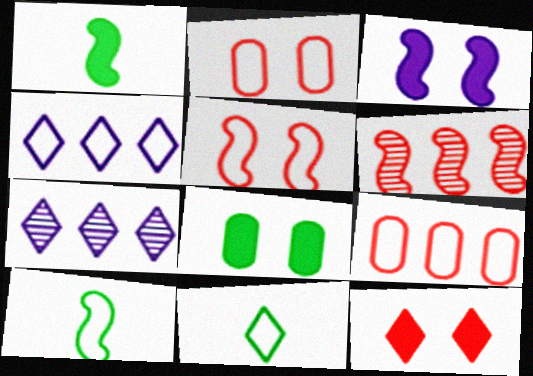[[1, 2, 7], 
[2, 4, 10], 
[3, 6, 10], 
[3, 8, 12], 
[7, 11, 12]]